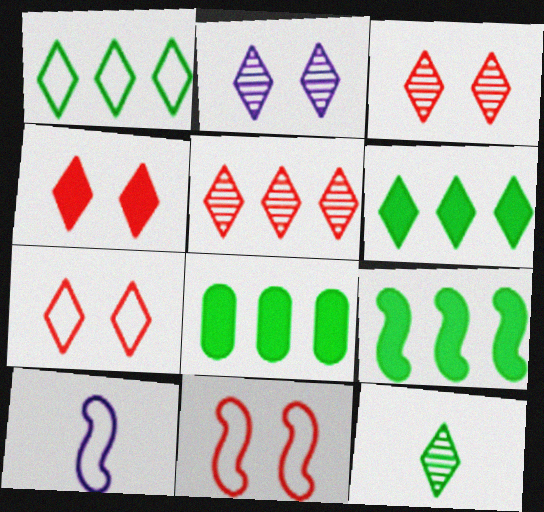[[2, 5, 12], 
[3, 4, 7], 
[3, 8, 10], 
[6, 8, 9]]